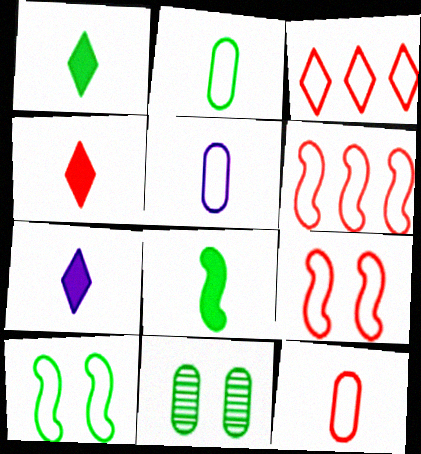[[1, 4, 7], 
[2, 5, 12], 
[3, 5, 10], 
[3, 9, 12], 
[6, 7, 11]]